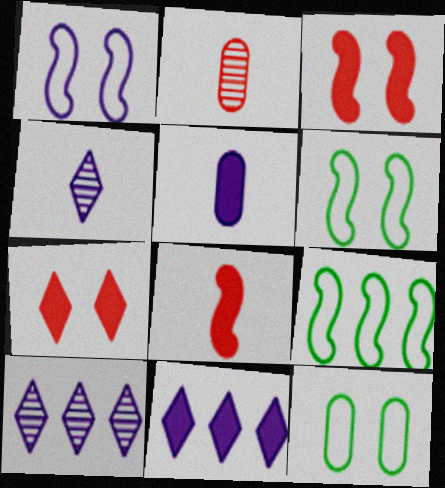[[1, 5, 10], 
[2, 6, 11], 
[8, 10, 12]]